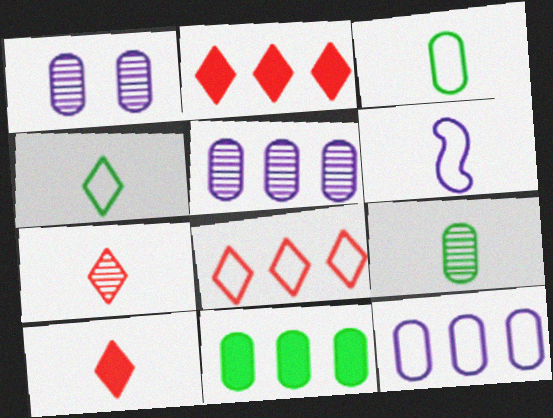[[6, 9, 10]]